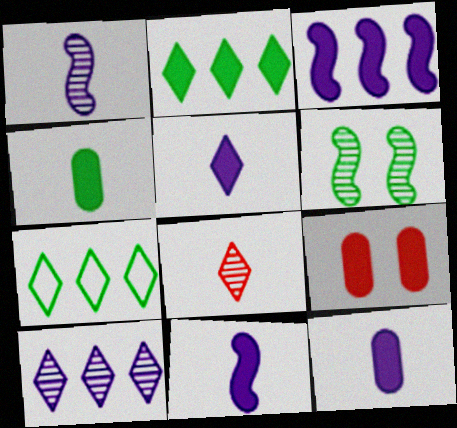[[1, 7, 9], 
[2, 9, 11], 
[4, 6, 7], 
[5, 11, 12]]